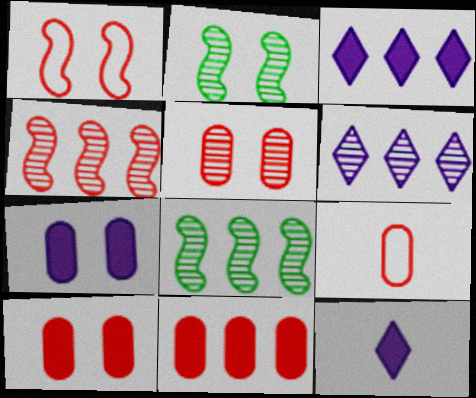[[2, 3, 9], 
[5, 9, 11]]